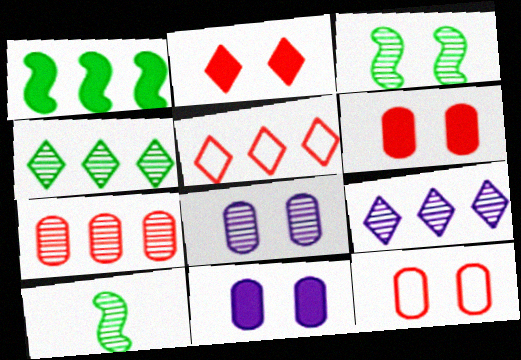[[5, 10, 11]]